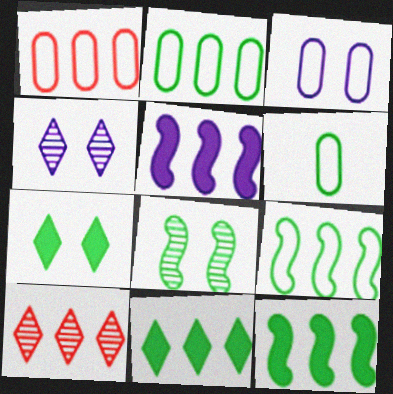[[1, 3, 6], 
[2, 5, 10], 
[6, 8, 11]]